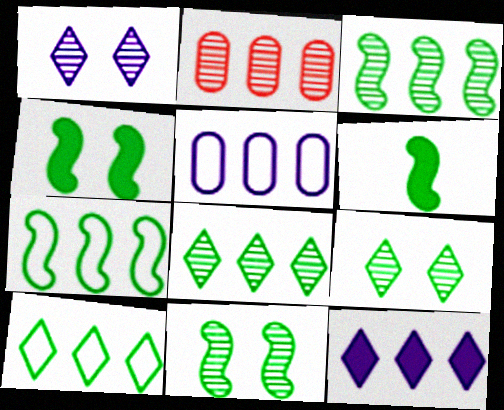[[2, 7, 12], 
[6, 7, 11]]